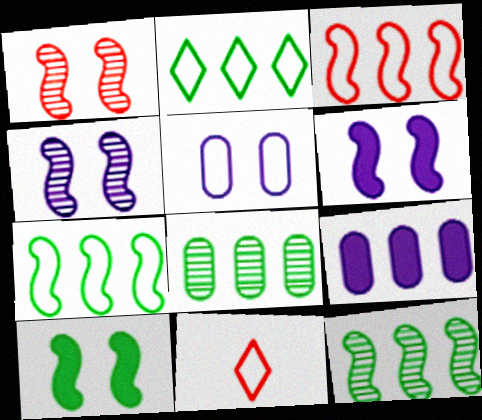[[5, 7, 11], 
[6, 8, 11]]